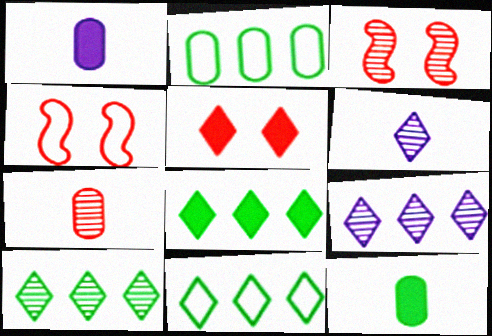[[1, 3, 11], 
[1, 4, 10], 
[4, 9, 12], 
[5, 6, 11], 
[8, 10, 11]]